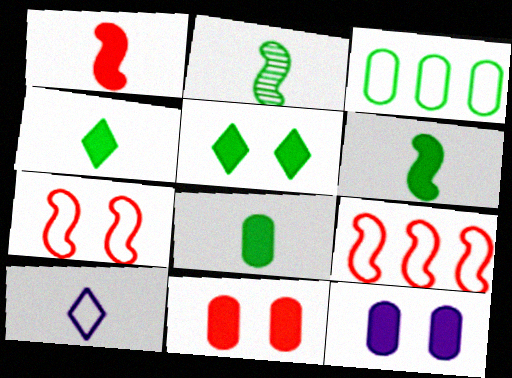[[2, 3, 5], 
[3, 7, 10], 
[4, 6, 8]]